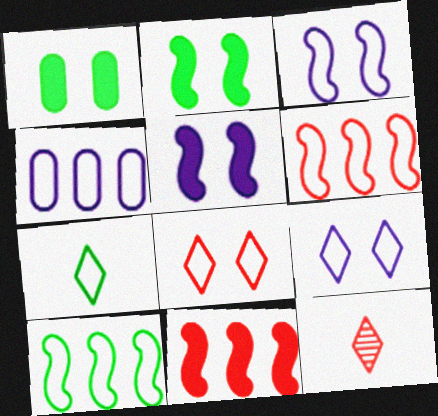[[2, 4, 12]]